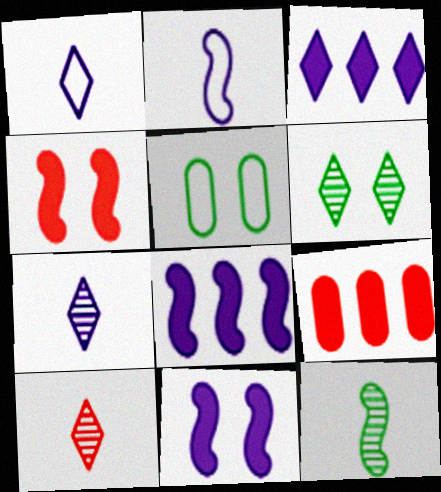[[2, 6, 9], 
[5, 8, 10]]